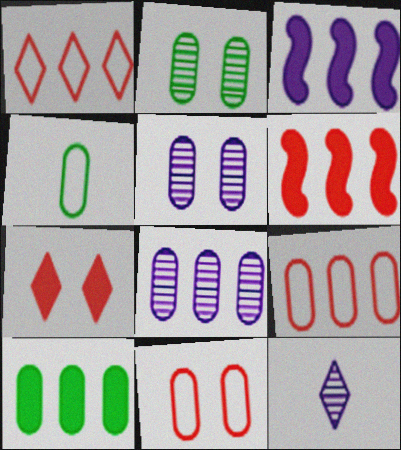[[2, 4, 10], 
[8, 9, 10]]